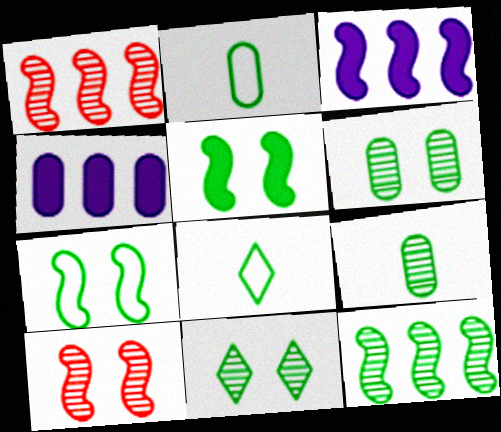[[4, 8, 10], 
[9, 11, 12]]